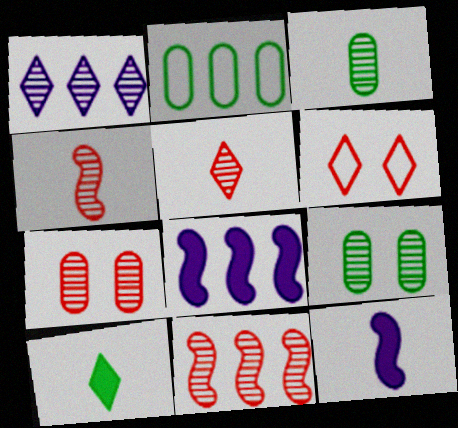[[1, 4, 9], 
[1, 6, 10], 
[3, 6, 8], 
[5, 7, 11]]